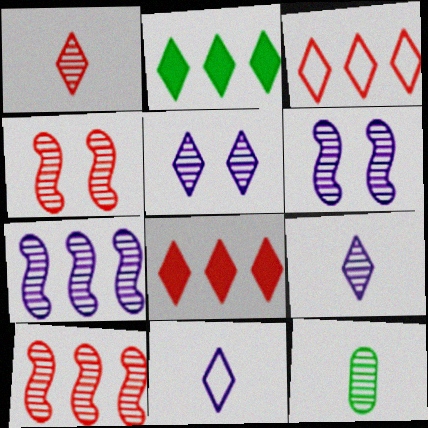[[5, 10, 12]]